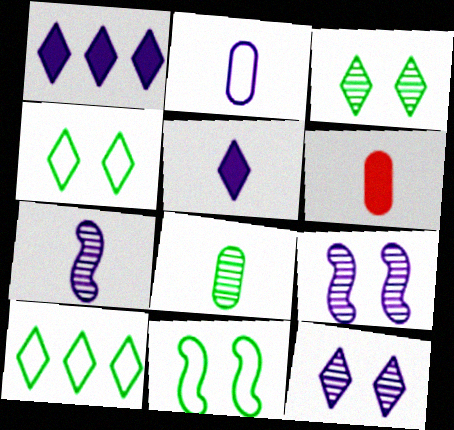[[1, 2, 9], 
[2, 5, 7], 
[2, 6, 8], 
[6, 9, 10]]